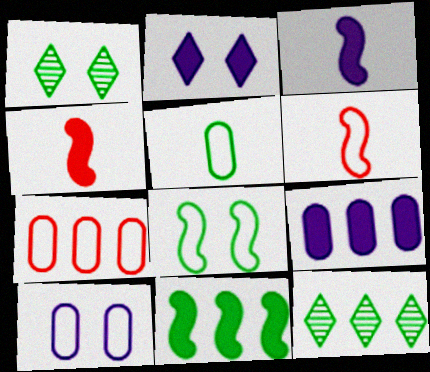[[1, 3, 7], 
[1, 5, 11], 
[1, 6, 9], 
[2, 3, 9], 
[4, 10, 12], 
[5, 7, 10]]